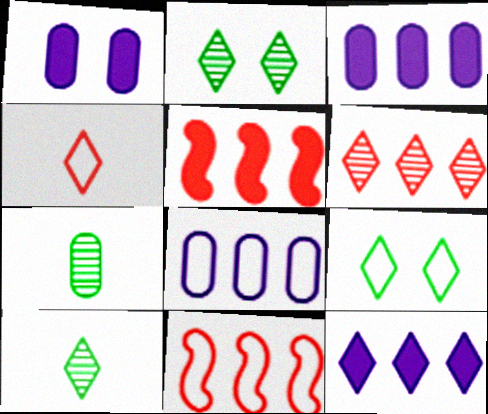[[1, 10, 11], 
[2, 4, 12]]